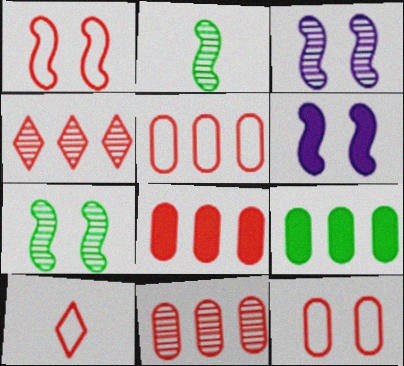[[1, 5, 10], 
[1, 6, 7], 
[3, 9, 10], 
[5, 8, 11]]